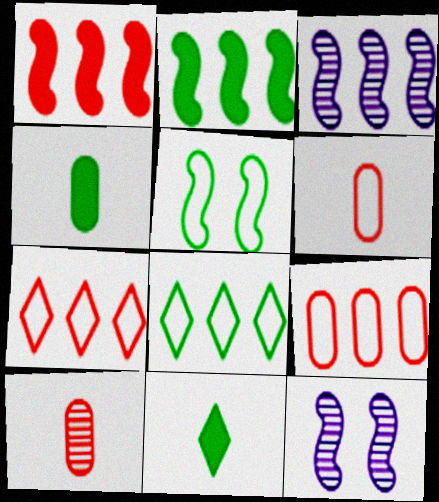[[4, 7, 12], 
[9, 11, 12]]